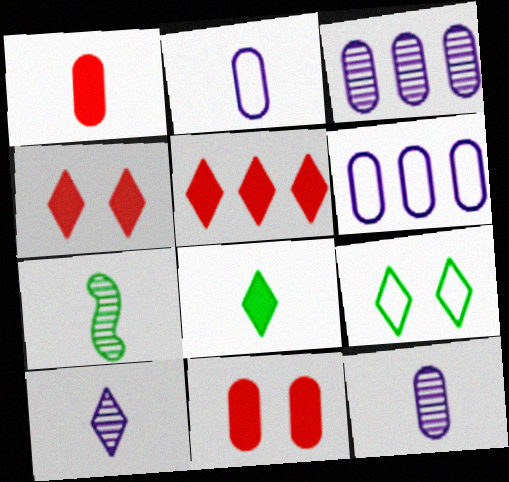[[4, 6, 7], 
[5, 9, 10]]